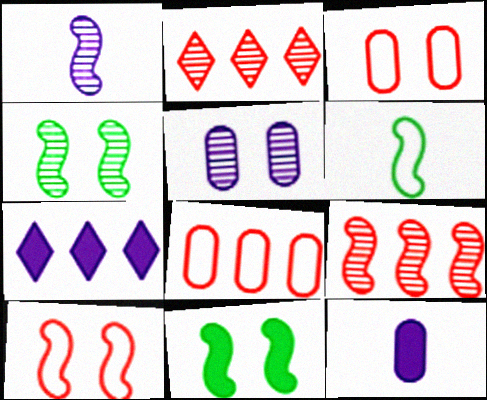[[1, 4, 9]]